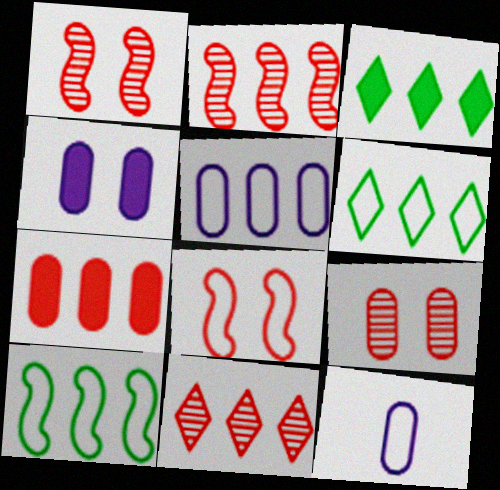[[1, 3, 12], 
[2, 3, 5], 
[6, 8, 12]]